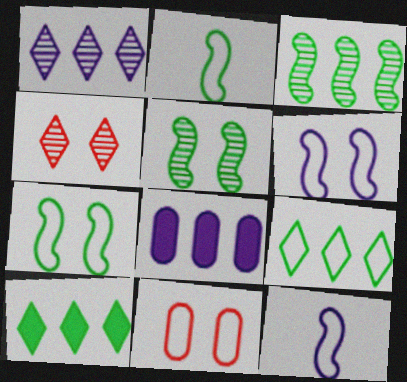[[2, 4, 8], 
[9, 11, 12]]